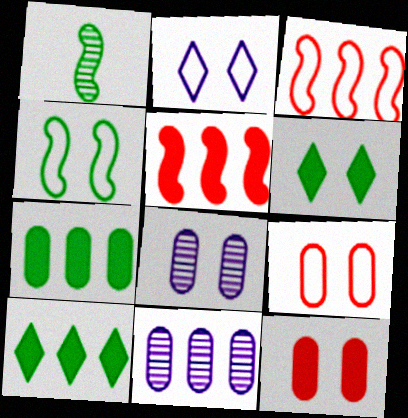[[2, 4, 9], 
[3, 10, 11]]